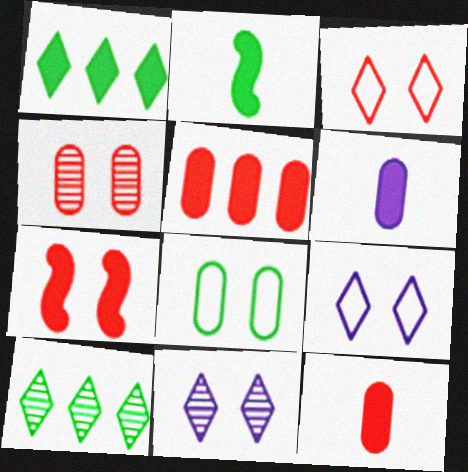[[1, 6, 7], 
[2, 8, 10], 
[3, 4, 7], 
[7, 8, 11]]